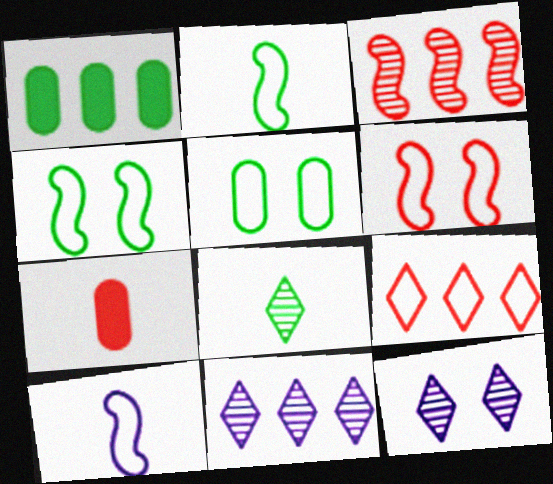[[1, 4, 8], 
[4, 7, 11], 
[5, 9, 10], 
[7, 8, 10]]